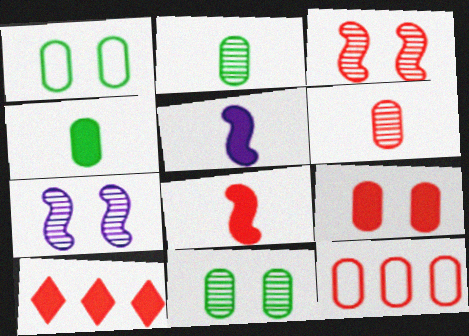[[6, 9, 12], 
[8, 9, 10]]